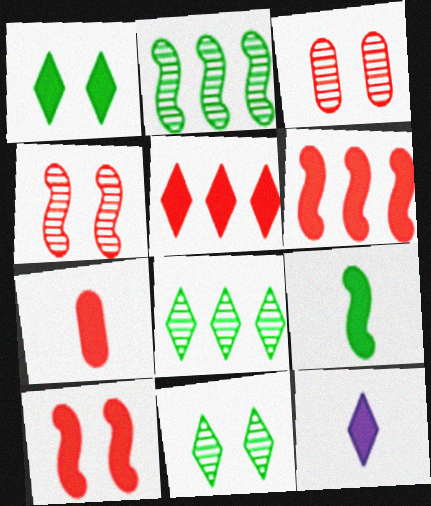[[1, 5, 12], 
[5, 7, 10], 
[7, 9, 12]]